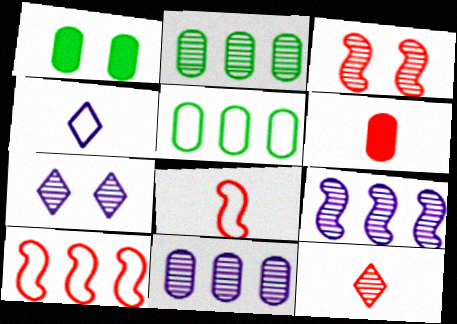[[6, 8, 12]]